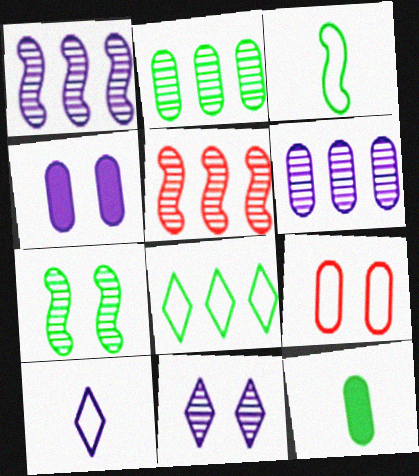[[1, 4, 10], 
[6, 9, 12], 
[7, 8, 12]]